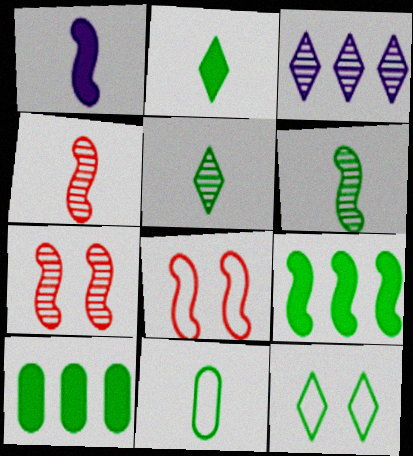[[2, 6, 11], 
[6, 10, 12]]